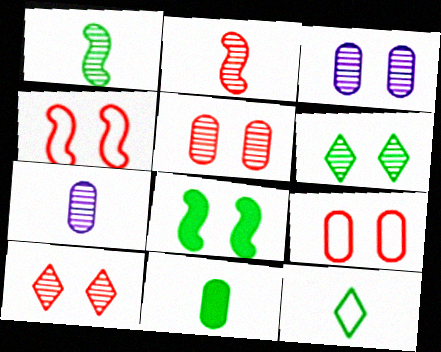[[1, 11, 12]]